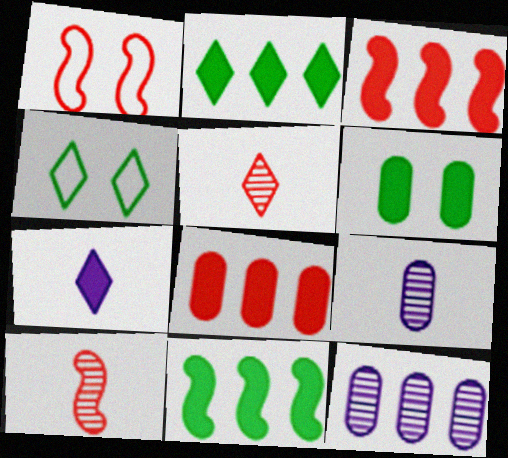[[1, 2, 9], 
[1, 3, 10], 
[1, 5, 8], 
[3, 4, 9], 
[3, 6, 7]]